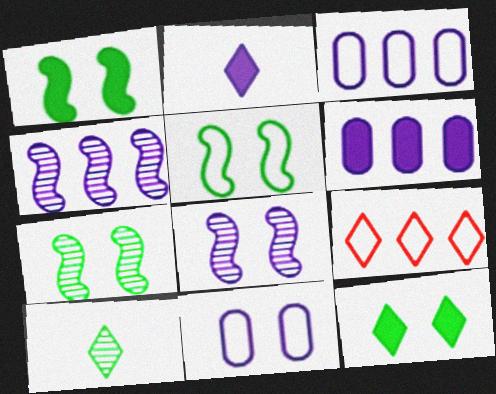[[1, 5, 7], 
[2, 3, 8], 
[2, 4, 11]]